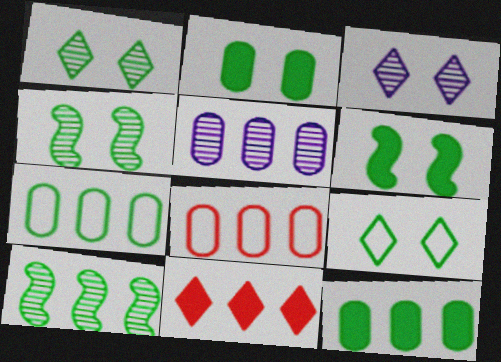[[2, 4, 9], 
[5, 8, 12]]